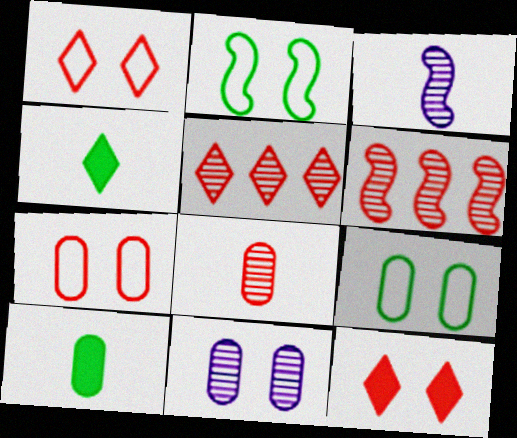[[2, 11, 12]]